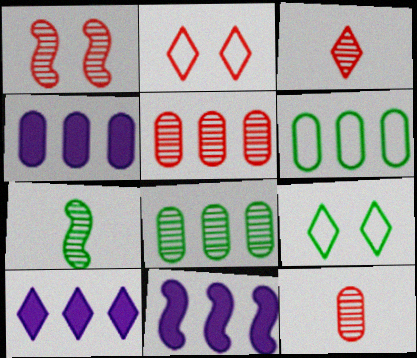[[1, 3, 5], 
[2, 4, 7], 
[3, 9, 10], 
[4, 5, 6], 
[4, 10, 11], 
[9, 11, 12]]